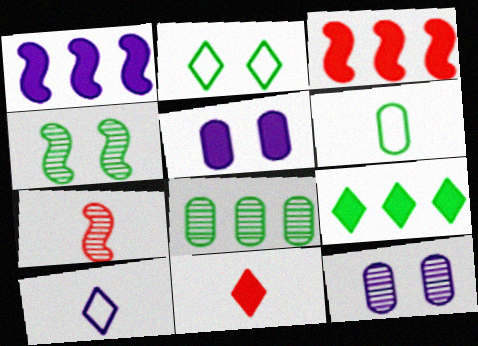[[1, 10, 12], 
[4, 6, 9]]